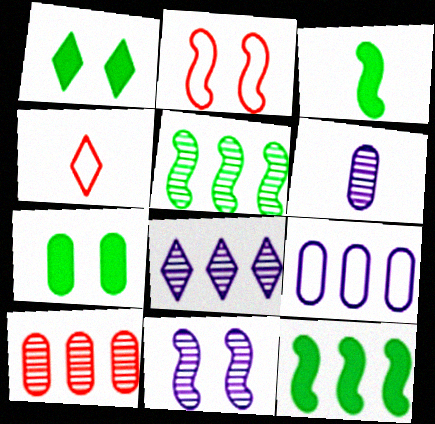[[1, 4, 8], 
[3, 4, 6], 
[5, 8, 10], 
[6, 8, 11]]